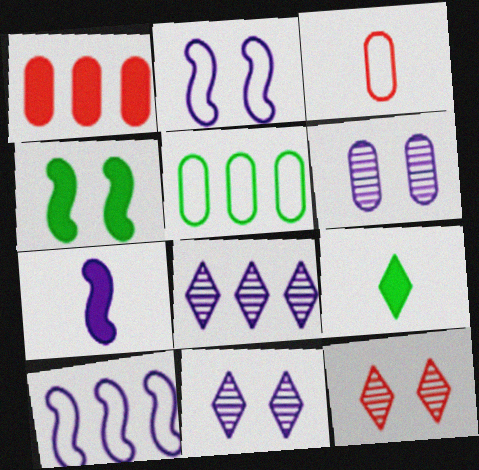[[3, 4, 8], 
[5, 7, 12]]